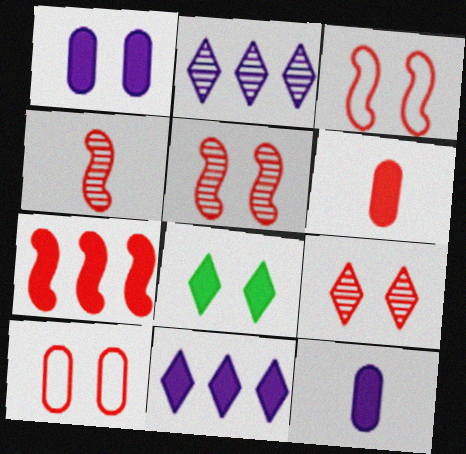[[3, 4, 7], 
[7, 8, 12]]